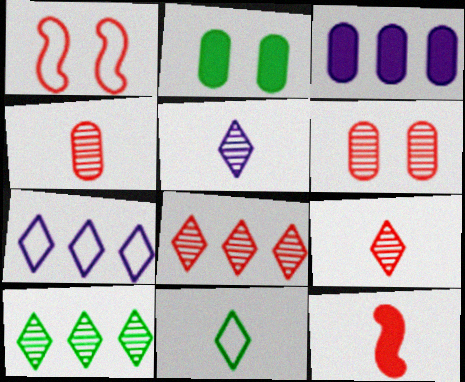[]